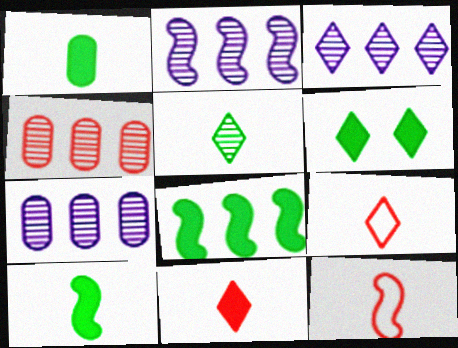[[1, 6, 8], 
[2, 3, 7], 
[3, 6, 9], 
[6, 7, 12]]